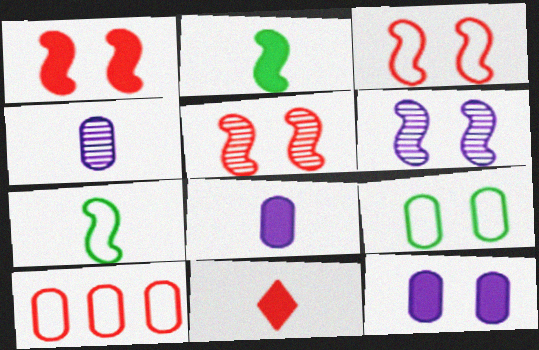[[1, 3, 5], 
[2, 8, 11], 
[4, 7, 11], 
[5, 10, 11]]